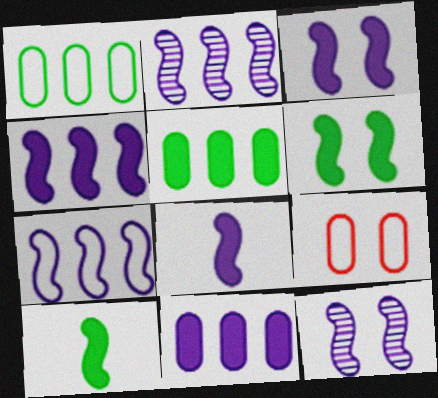[[2, 4, 7], 
[3, 4, 8], 
[7, 8, 12]]